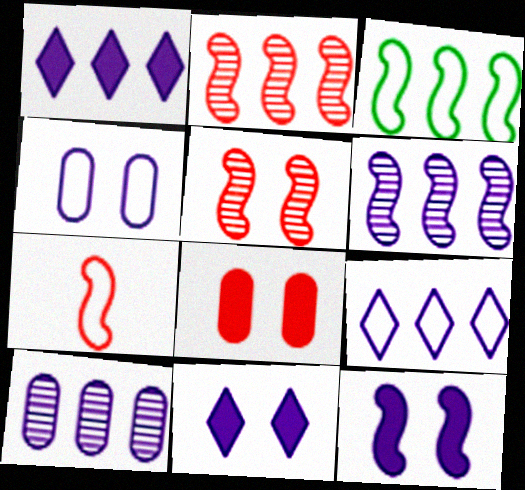[]